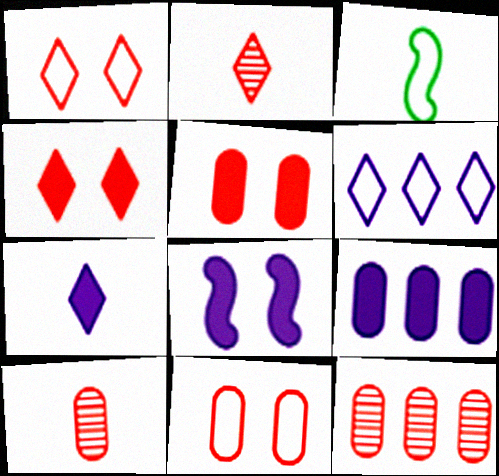[[3, 6, 11], 
[3, 7, 10], 
[7, 8, 9]]